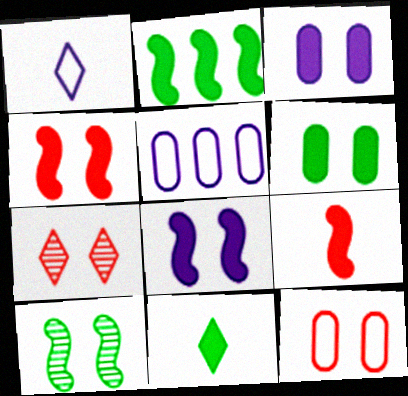[[2, 6, 11], 
[2, 8, 9], 
[4, 7, 12]]